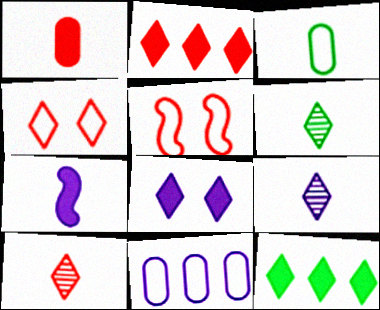[[2, 4, 10], 
[3, 7, 10], 
[4, 9, 12], 
[6, 9, 10]]